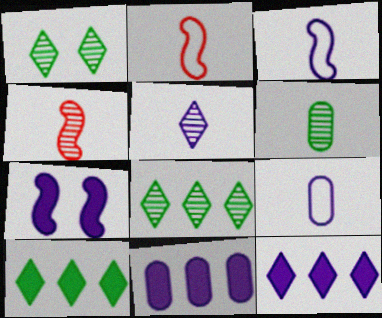[[1, 2, 11], 
[4, 5, 6]]